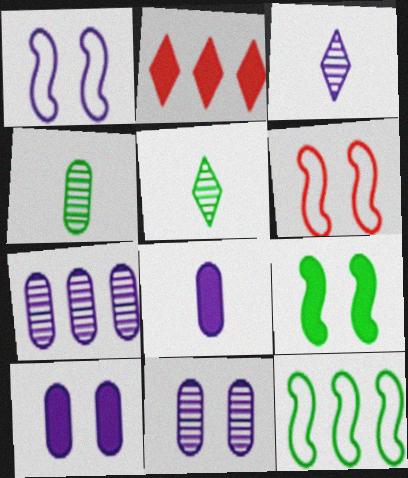[[1, 2, 4], 
[2, 7, 12], 
[2, 8, 9]]